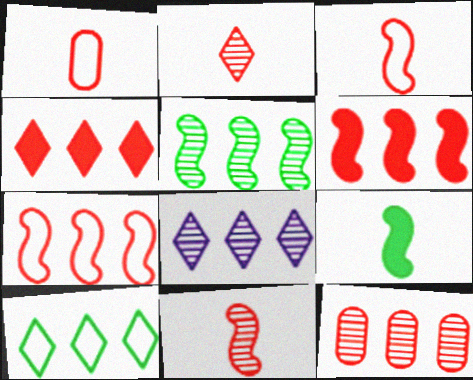[[4, 7, 12], 
[4, 8, 10], 
[5, 8, 12]]